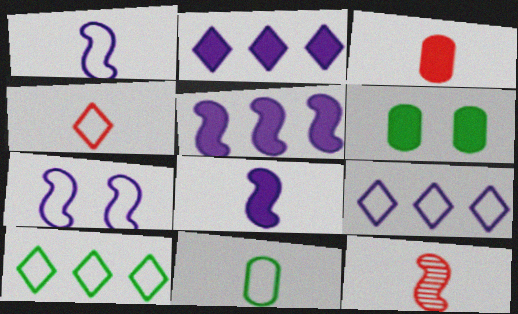[[1, 4, 11], 
[3, 4, 12], 
[6, 9, 12]]